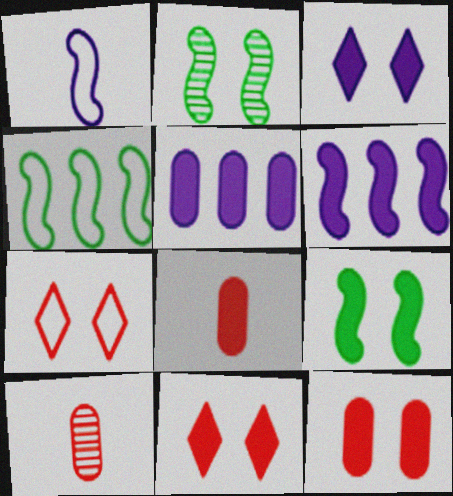[[3, 4, 10], 
[3, 9, 12]]